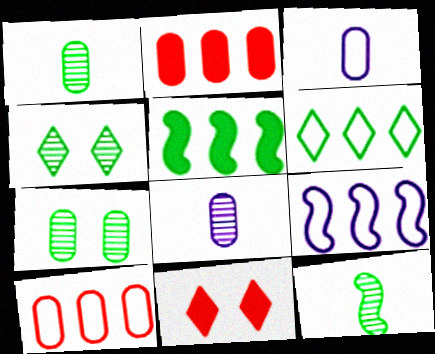[[1, 9, 11], 
[2, 3, 7], 
[6, 9, 10]]